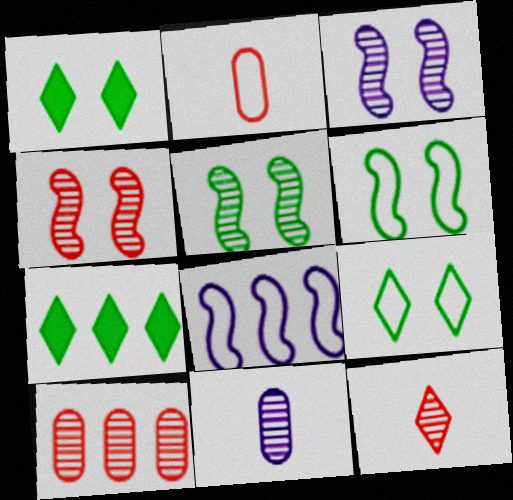[[2, 3, 7], 
[2, 8, 9], 
[3, 4, 5], 
[4, 10, 12], 
[7, 8, 10]]